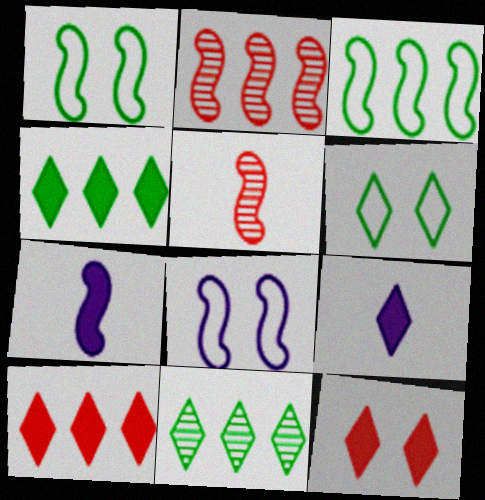[[1, 2, 7], 
[4, 9, 12]]